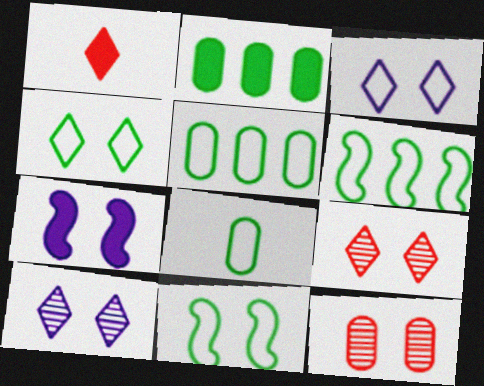[[1, 2, 7], 
[4, 6, 8], 
[4, 7, 12]]